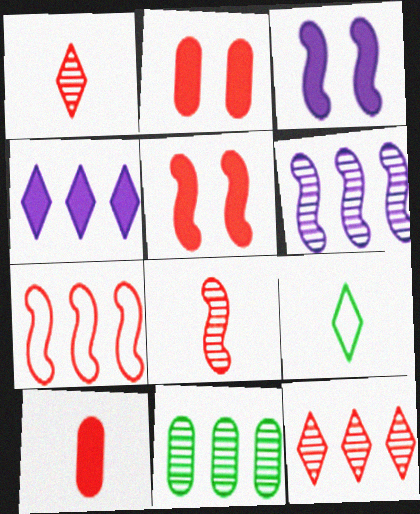[[1, 2, 7], 
[2, 6, 9], 
[4, 7, 11], 
[5, 7, 8], 
[6, 11, 12]]